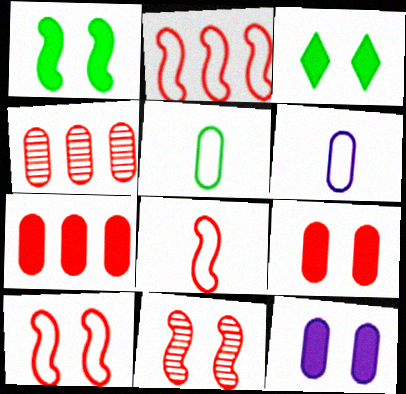[[2, 8, 10], 
[4, 5, 12]]